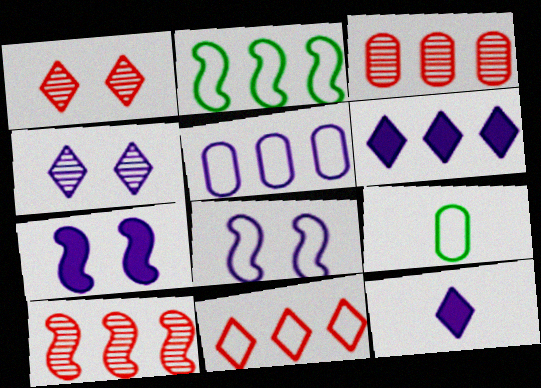[[2, 3, 6], 
[2, 5, 11], 
[8, 9, 11]]